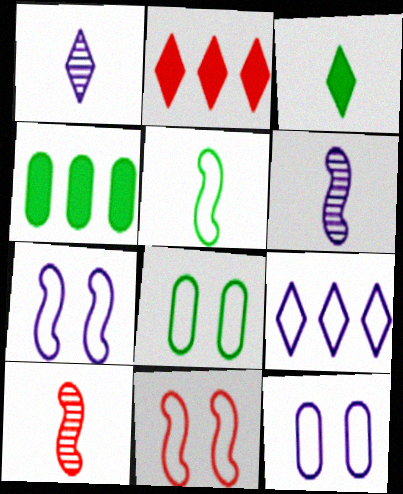[[1, 4, 11], 
[2, 6, 8]]